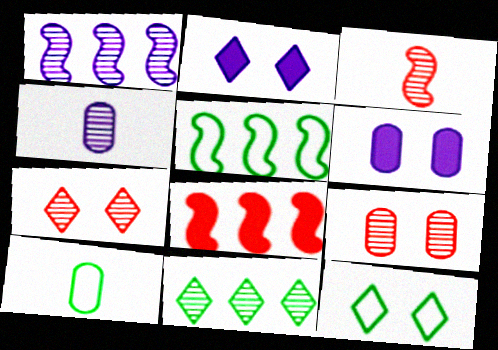[[1, 5, 8], 
[2, 7, 12], 
[4, 8, 12], 
[5, 10, 12]]